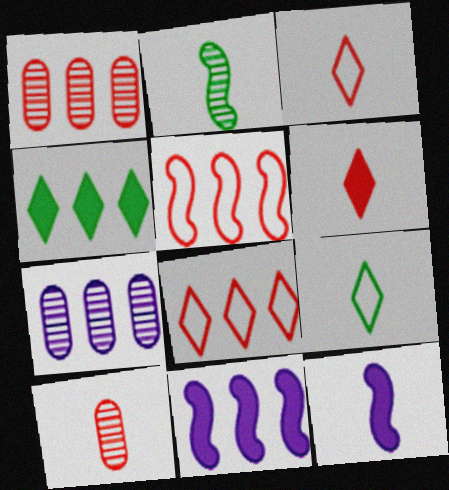[[4, 5, 7], 
[9, 10, 12]]